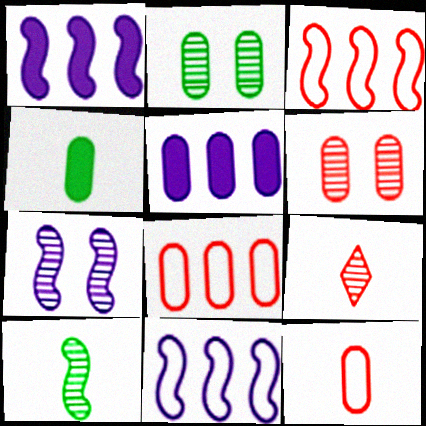[[2, 5, 12]]